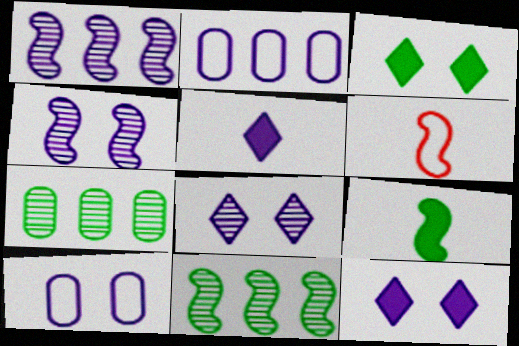[[1, 5, 10], 
[2, 4, 5], 
[4, 10, 12], 
[6, 7, 12]]